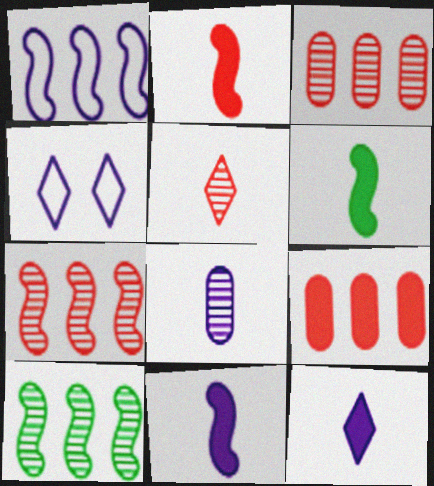[[2, 6, 11], 
[3, 4, 6]]